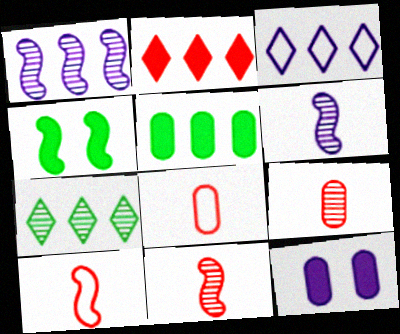[[1, 4, 10], 
[2, 3, 7], 
[3, 4, 9], 
[3, 6, 12], 
[7, 10, 12]]